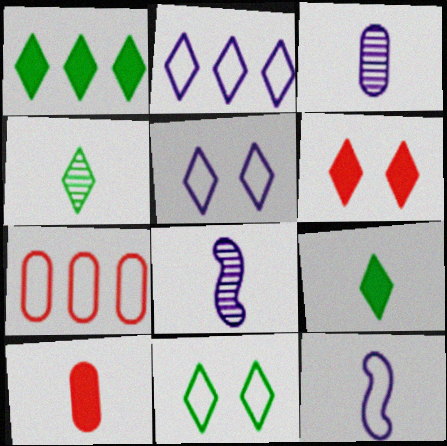[[1, 4, 11], 
[2, 4, 6], 
[4, 10, 12], 
[7, 11, 12]]